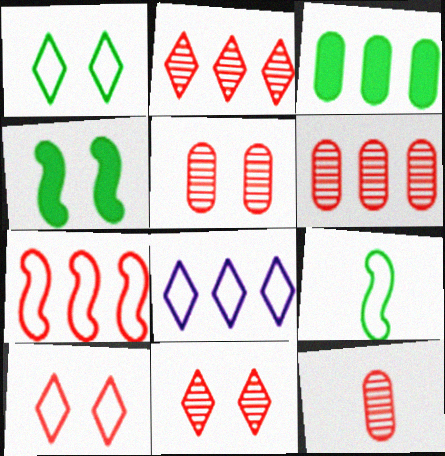[[4, 8, 12], 
[5, 6, 12]]